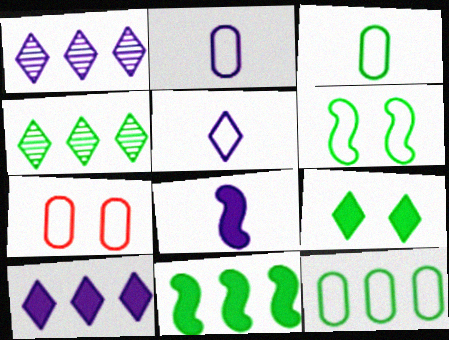[[2, 7, 12], 
[4, 7, 8], 
[4, 11, 12]]